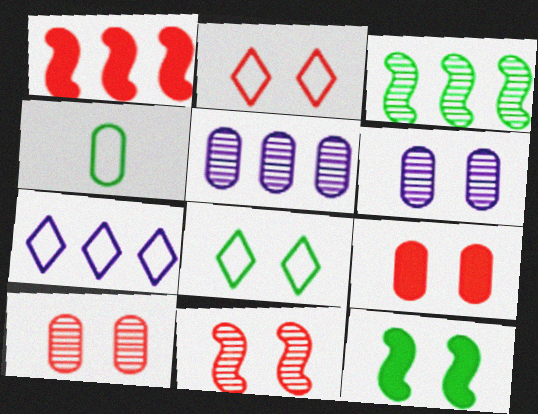[[2, 6, 12], 
[2, 9, 11], 
[4, 5, 9]]